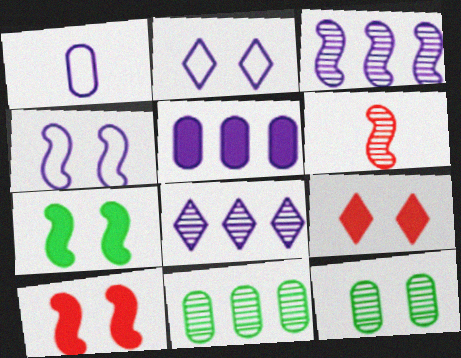[[2, 10, 12], 
[4, 9, 12], 
[6, 8, 12]]